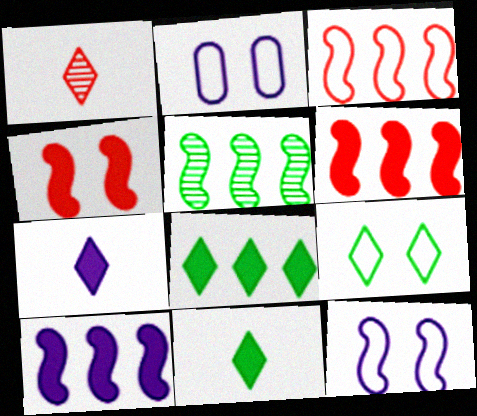[[3, 5, 10]]